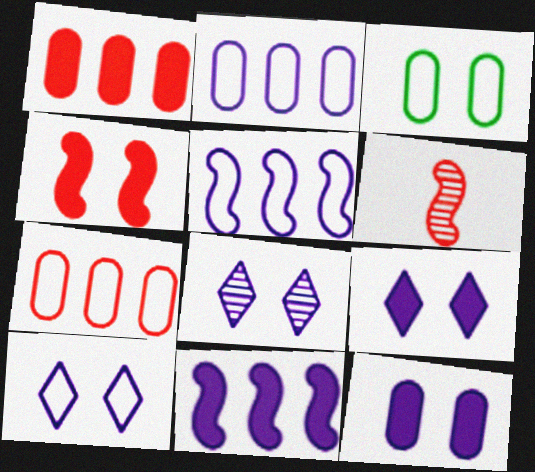[[3, 4, 8], 
[8, 9, 10]]